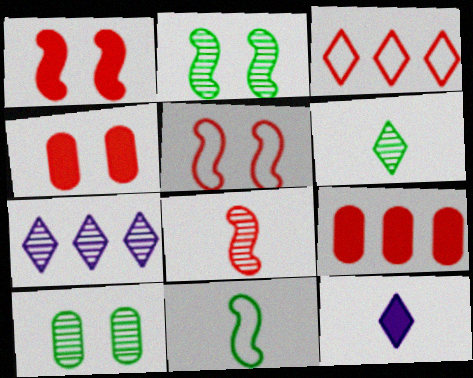[[3, 4, 8], 
[4, 7, 11], 
[7, 8, 10]]